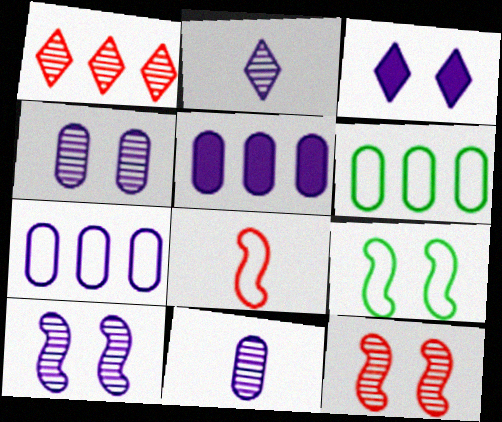[]